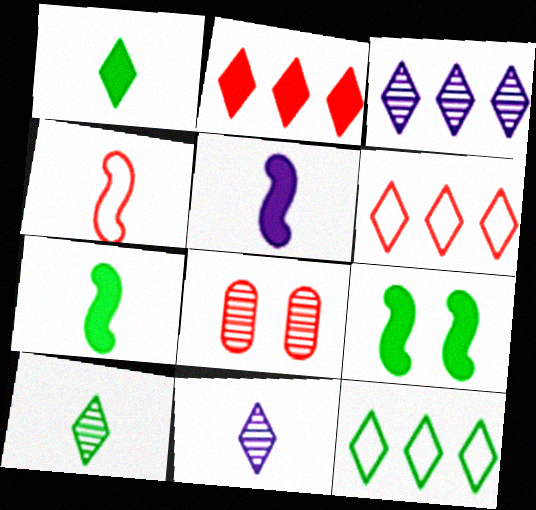[[2, 3, 12], 
[2, 4, 8], 
[5, 8, 12]]